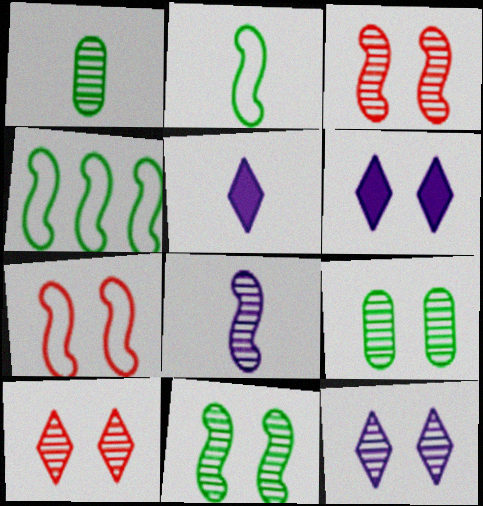[[3, 9, 12], 
[6, 7, 9]]